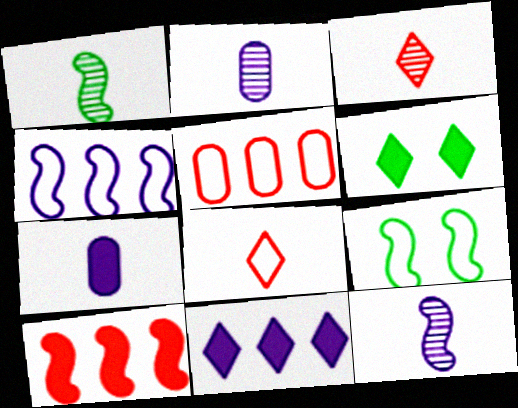[[1, 2, 3], 
[1, 7, 8], 
[5, 6, 12], 
[6, 7, 10], 
[9, 10, 12]]